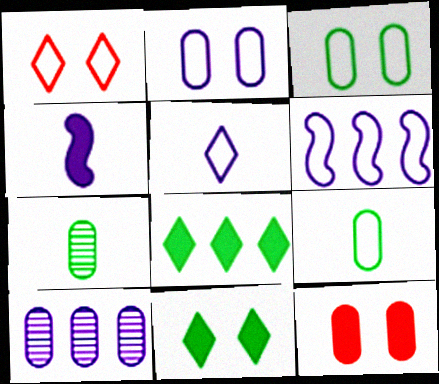[[1, 6, 9], 
[2, 5, 6], 
[4, 8, 12], 
[9, 10, 12]]